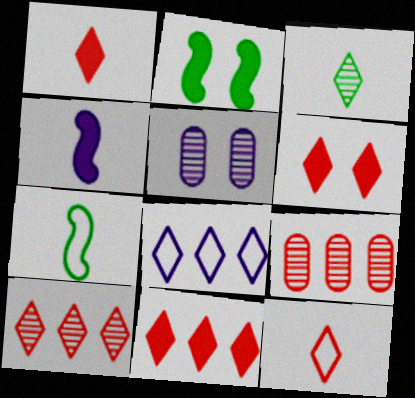[[1, 6, 11], 
[3, 6, 8], 
[4, 5, 8], 
[5, 7, 11], 
[6, 10, 12]]